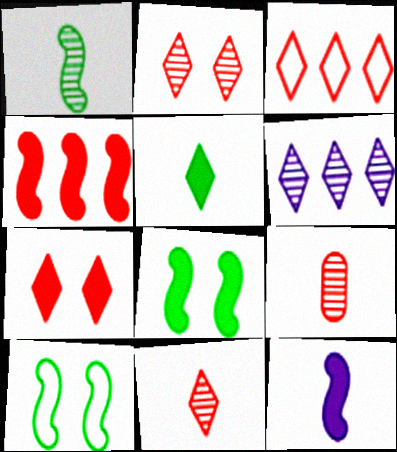[[3, 7, 11], 
[4, 8, 12]]